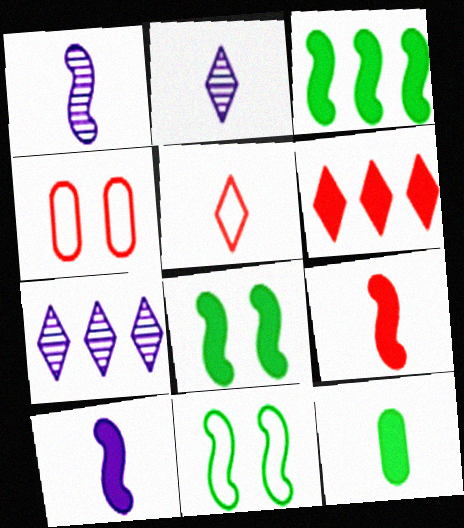[[1, 5, 12], 
[2, 3, 4]]